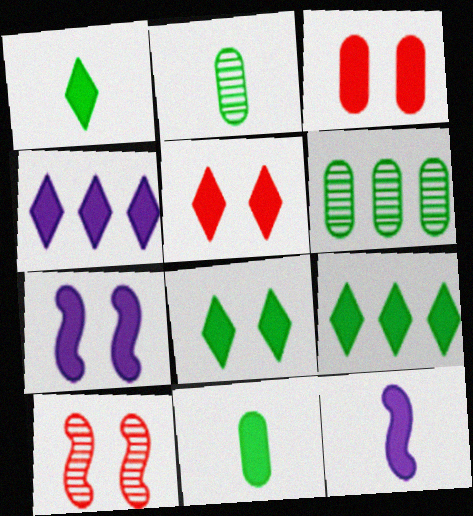[[1, 4, 5], 
[1, 8, 9], 
[3, 7, 8], 
[3, 9, 12]]